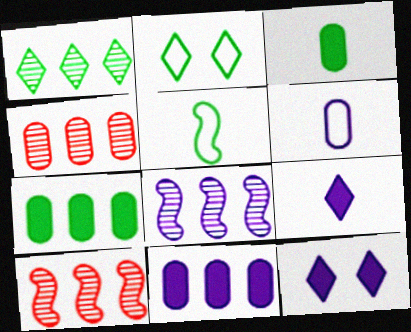[[1, 4, 8], 
[4, 5, 12], 
[6, 8, 12]]